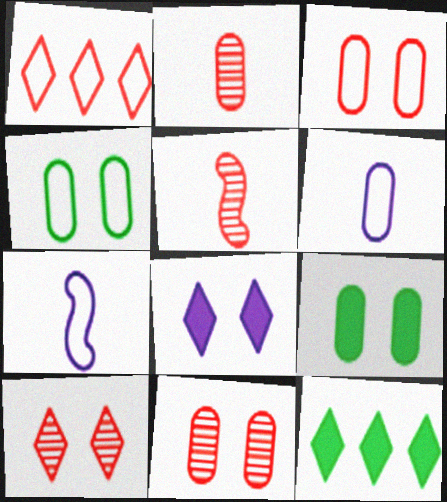[[1, 4, 7], 
[7, 11, 12]]